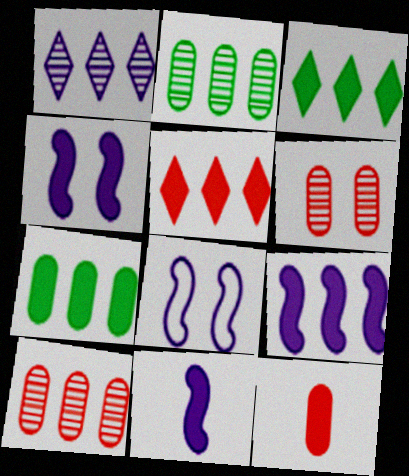[[3, 4, 12], 
[4, 9, 11], 
[5, 7, 9]]